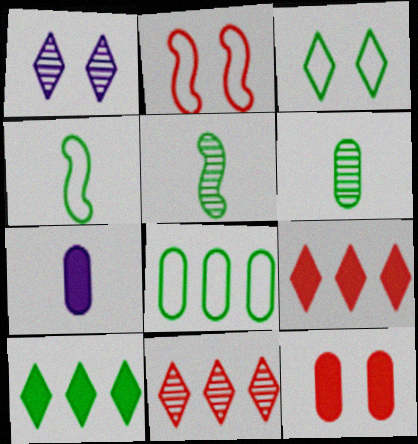[[3, 4, 8]]